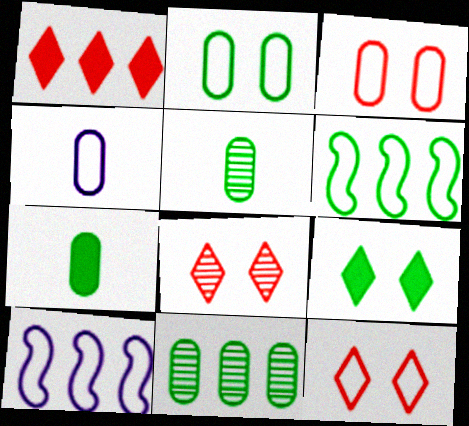[[1, 10, 11], 
[2, 7, 11], 
[4, 6, 12], 
[5, 6, 9], 
[7, 8, 10]]